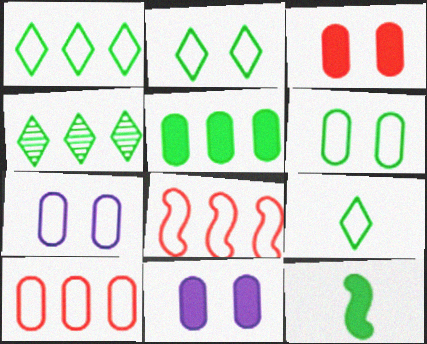[[1, 2, 9], 
[4, 6, 12], 
[7, 8, 9]]